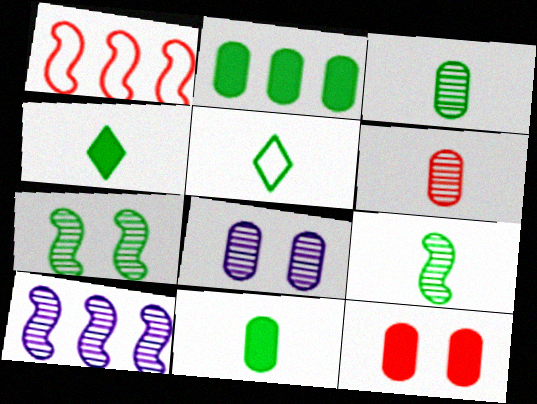[[1, 4, 8], 
[2, 5, 7], 
[5, 9, 11], 
[5, 10, 12]]